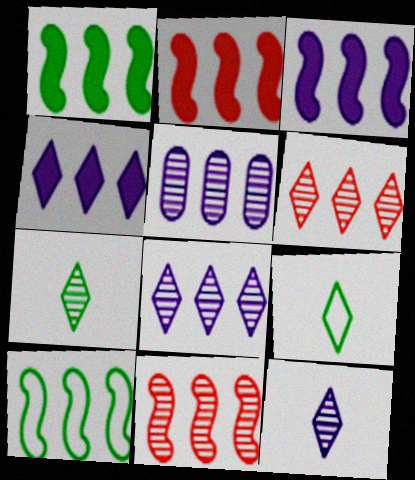[[1, 2, 3], 
[3, 10, 11]]